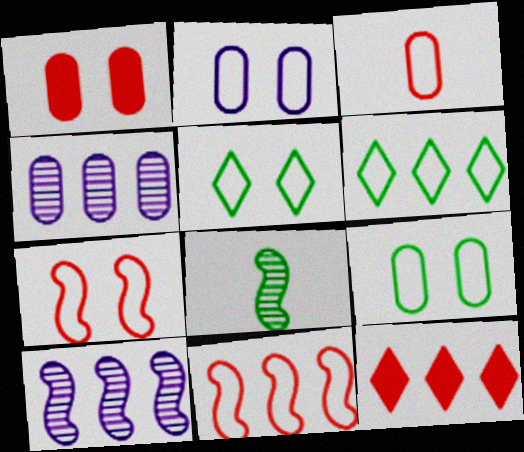[[2, 5, 7], 
[2, 8, 12]]